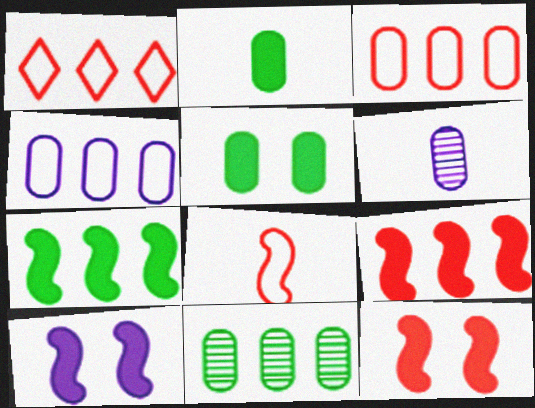[[3, 5, 6]]